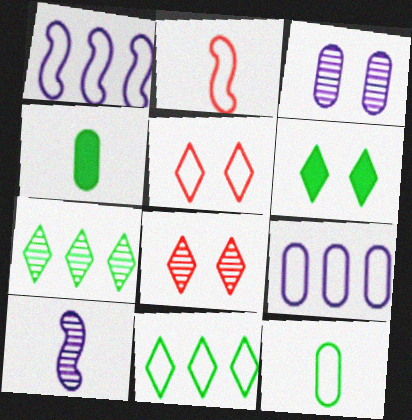[[1, 4, 8], 
[1, 5, 12]]